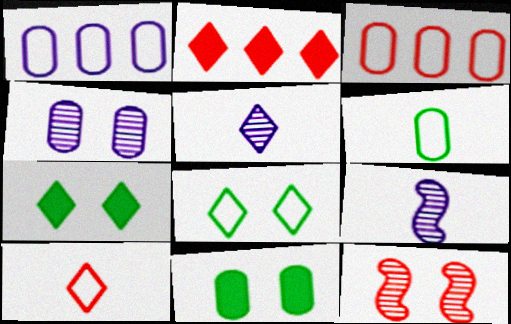[[2, 5, 8], 
[3, 7, 9]]